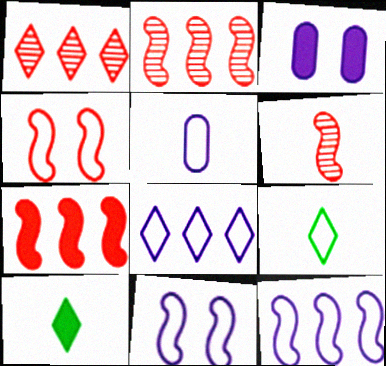[[2, 3, 9], 
[3, 7, 10], 
[4, 6, 7], 
[5, 6, 10], 
[5, 8, 11]]